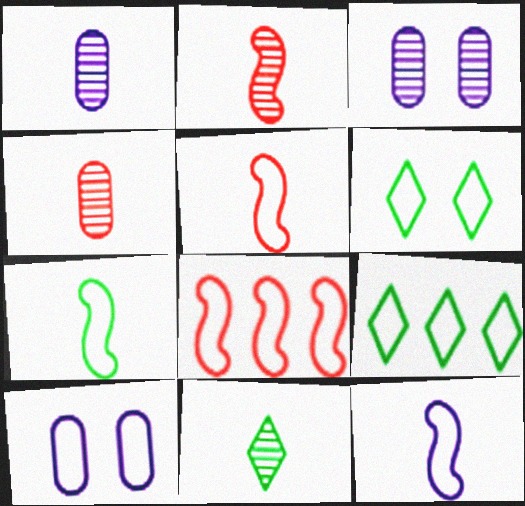[[1, 2, 11], 
[5, 7, 12], 
[5, 9, 10]]